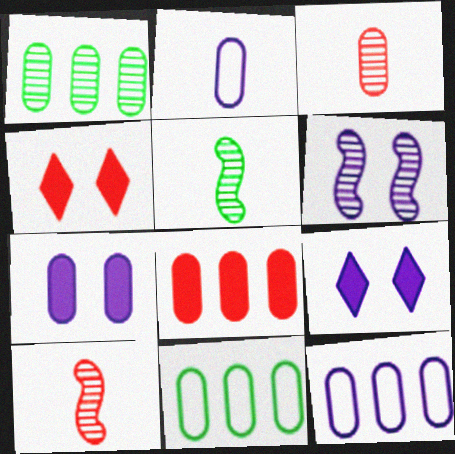[[1, 8, 12], 
[3, 7, 11], 
[4, 5, 12], 
[9, 10, 11]]